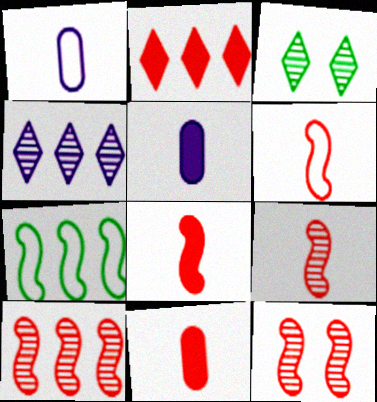[[6, 8, 9], 
[9, 10, 12]]